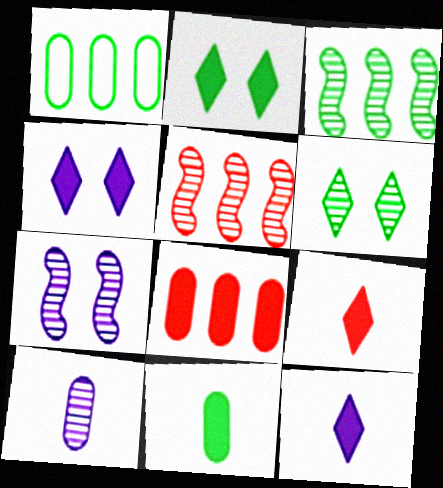[[1, 7, 9], 
[5, 6, 10]]